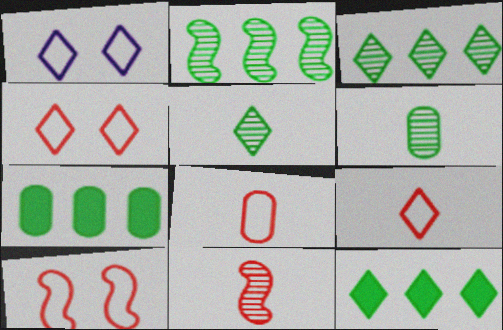[[1, 7, 11]]